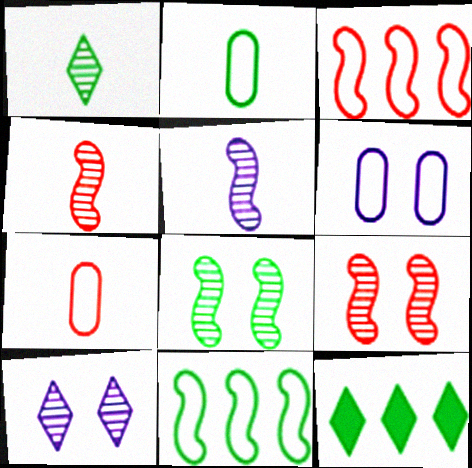[[2, 8, 12], 
[4, 6, 12]]